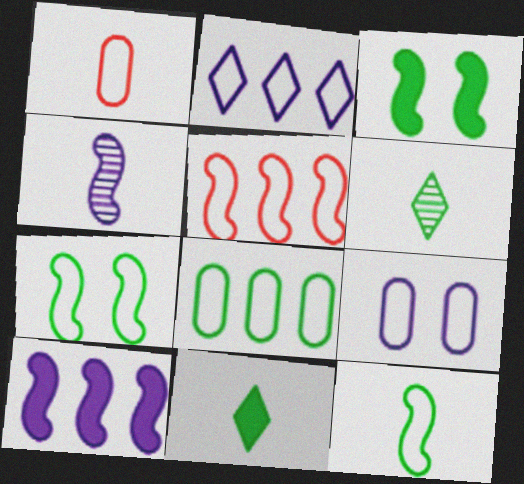[[1, 2, 7], 
[1, 4, 11], 
[1, 8, 9], 
[2, 5, 8], 
[3, 4, 5], 
[3, 6, 8]]